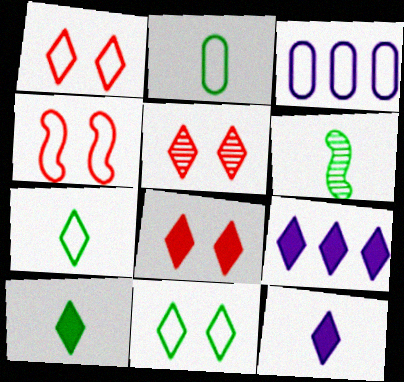[[1, 5, 8], 
[2, 6, 10], 
[3, 4, 7], 
[3, 6, 8], 
[5, 7, 9], 
[8, 9, 10]]